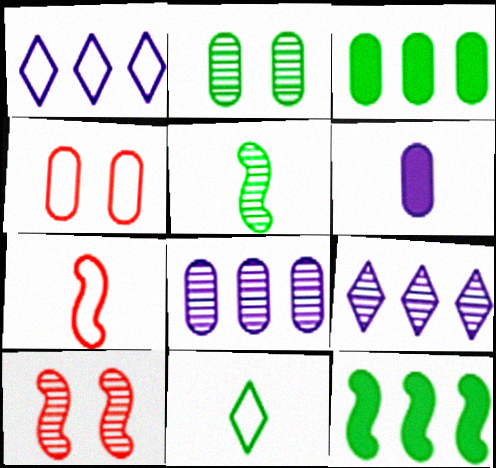[[2, 11, 12]]